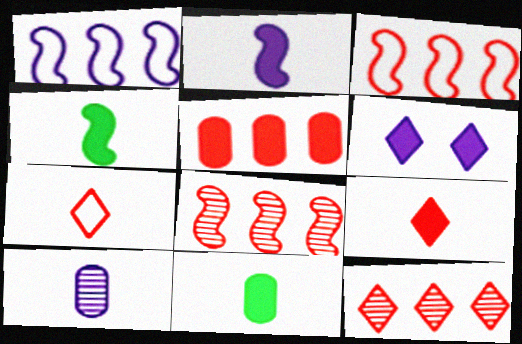[[1, 6, 10], 
[2, 9, 11], 
[3, 5, 12], 
[4, 5, 6], 
[4, 7, 10]]